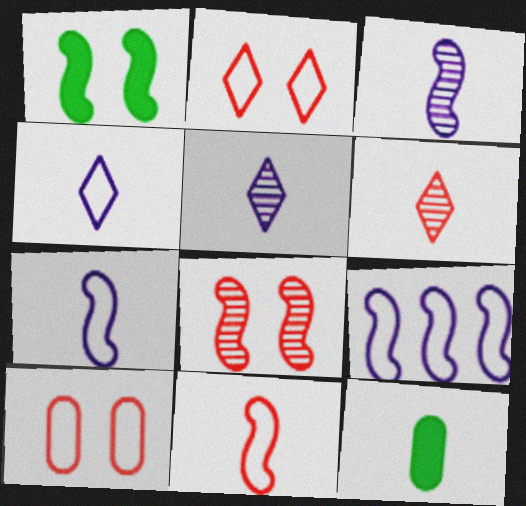[[5, 11, 12], 
[6, 7, 12]]